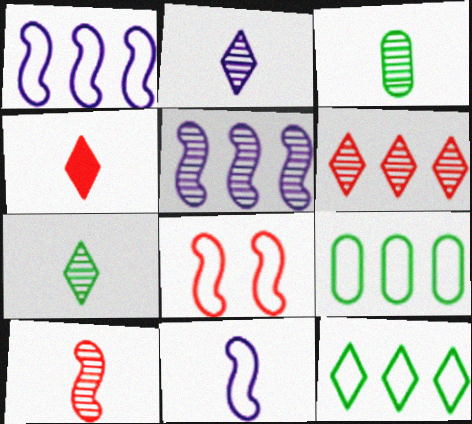[[2, 3, 10], 
[3, 4, 11]]